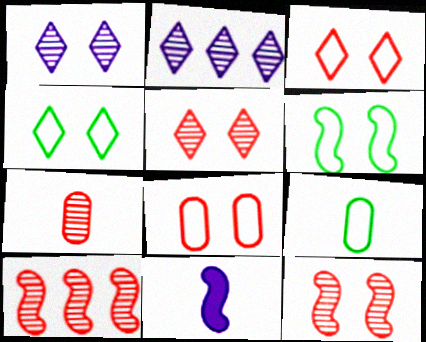[[5, 7, 10], 
[6, 10, 11]]